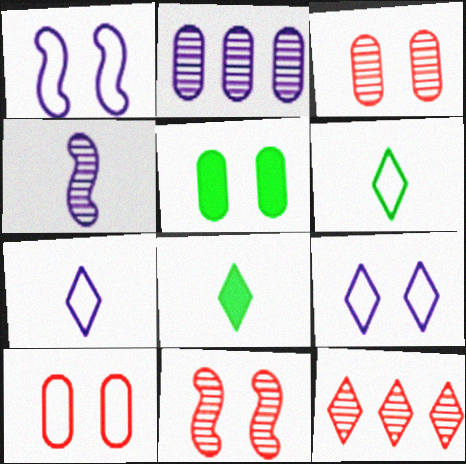[[5, 9, 11], 
[8, 9, 12]]